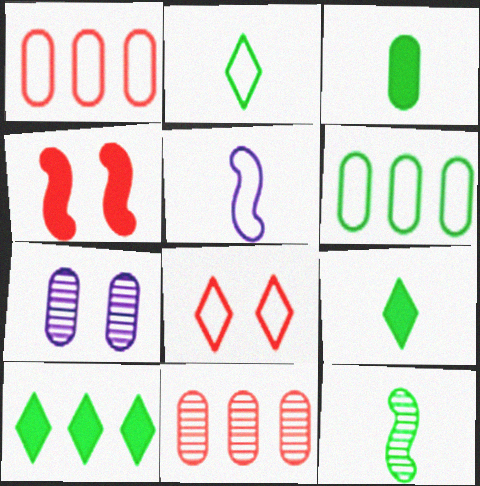[[1, 3, 7], 
[2, 3, 12], 
[5, 6, 8]]